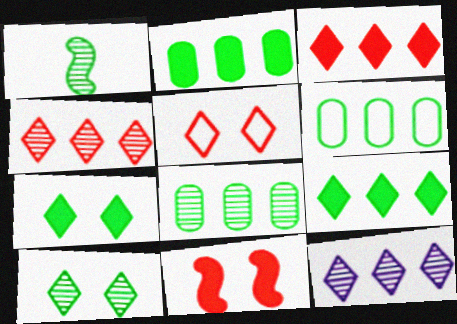[[1, 6, 7], 
[1, 8, 10], 
[2, 6, 8]]